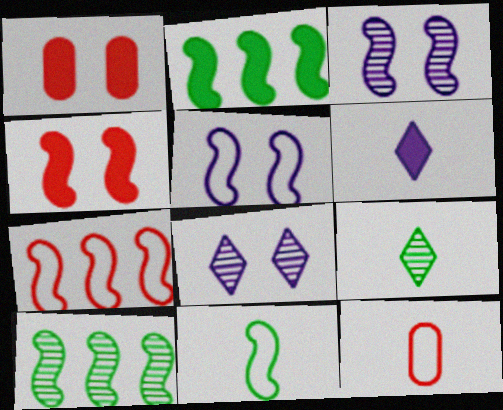[[1, 2, 6], 
[2, 8, 12], 
[5, 7, 11]]